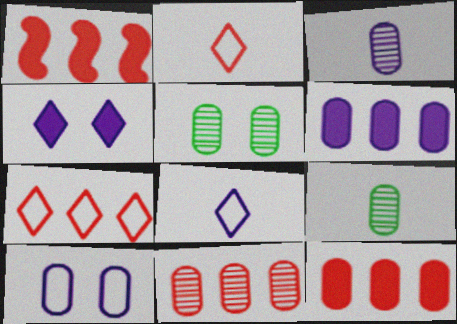[[1, 5, 8], 
[1, 7, 11], 
[3, 5, 11], 
[3, 6, 10], 
[9, 10, 12]]